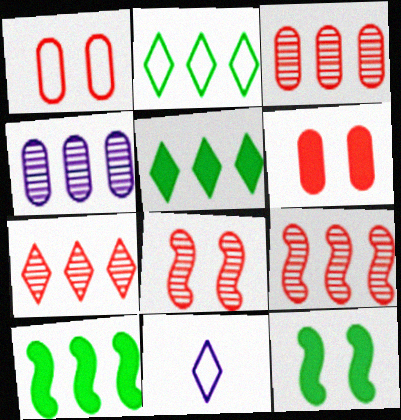[[3, 7, 9], 
[3, 11, 12]]